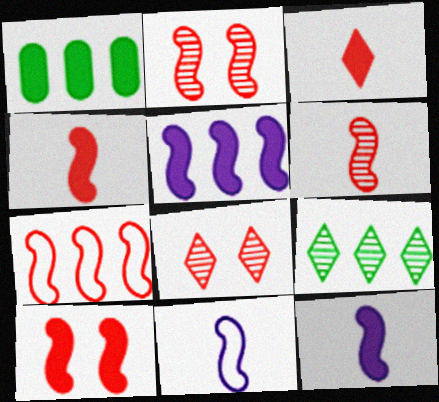[[1, 8, 11], 
[2, 4, 7], 
[6, 7, 10]]